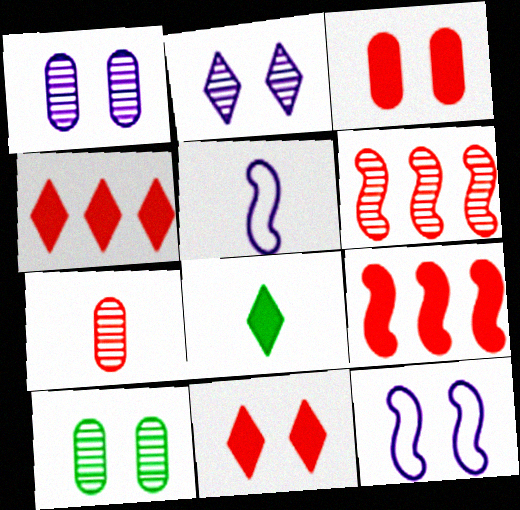[[4, 5, 10], 
[5, 7, 8], 
[10, 11, 12]]